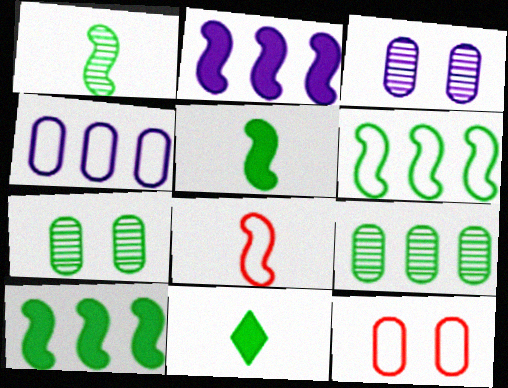[[6, 7, 11]]